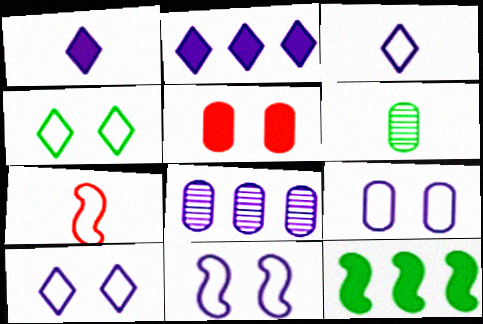[[1, 5, 12], 
[1, 6, 7], 
[1, 8, 11], 
[4, 6, 12], 
[9, 10, 11]]